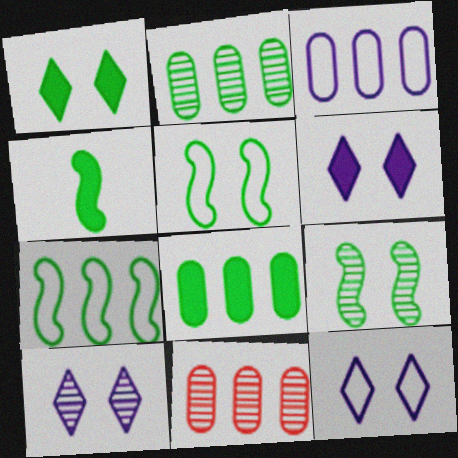[[1, 4, 8], 
[3, 8, 11], 
[4, 7, 9], 
[4, 11, 12], 
[6, 10, 12]]